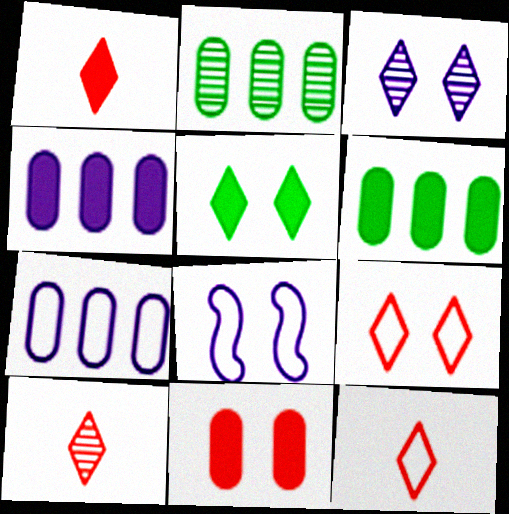[[1, 2, 8], 
[1, 10, 12], 
[3, 5, 9], 
[6, 8, 10]]